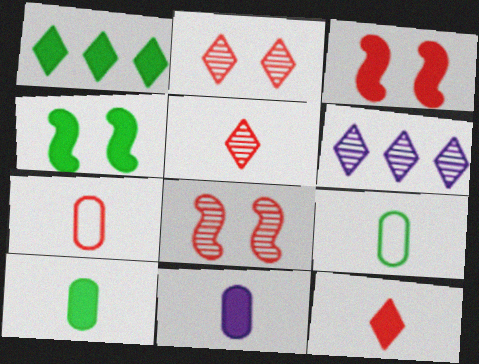[[1, 3, 11], 
[1, 4, 10], 
[3, 6, 9], 
[4, 6, 7]]